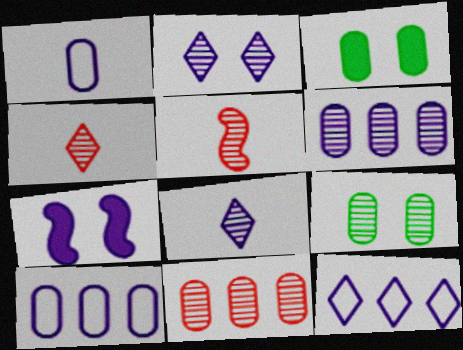[[1, 3, 11], 
[3, 5, 12], 
[7, 8, 10]]